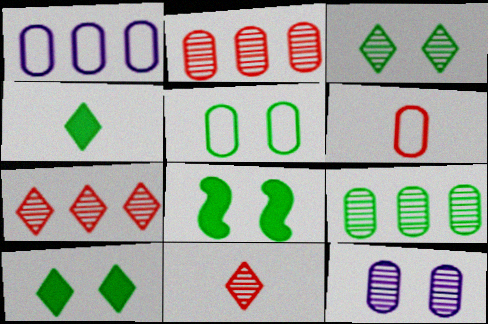[[1, 5, 6], 
[1, 8, 11], 
[3, 5, 8]]